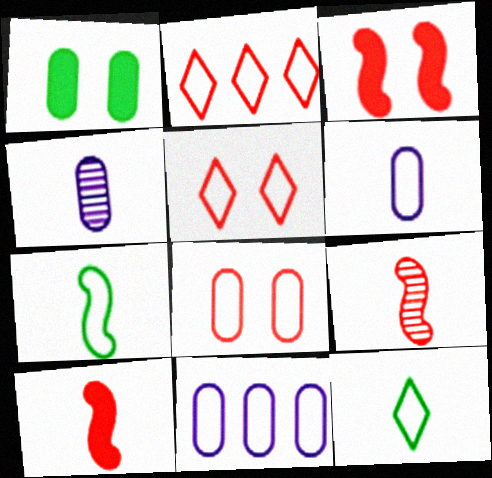[[4, 10, 12], 
[5, 7, 11]]